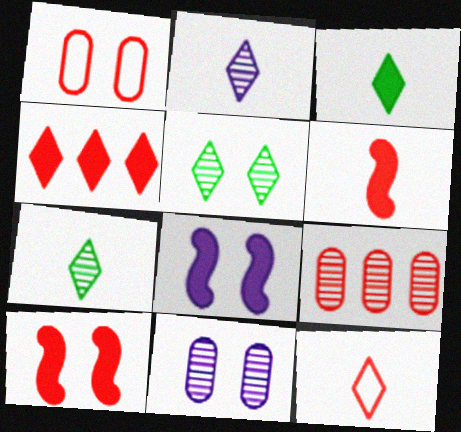[[1, 5, 8], 
[2, 3, 12], 
[9, 10, 12]]